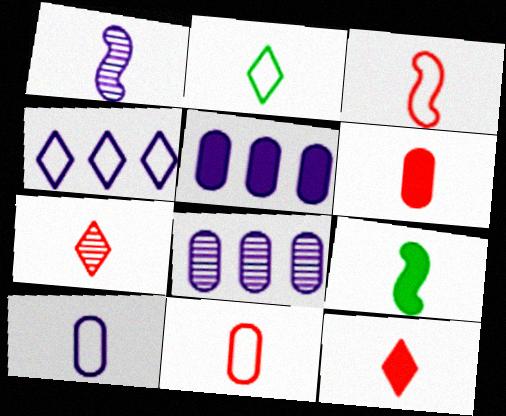[[1, 2, 6], 
[1, 3, 9], 
[2, 3, 10], 
[3, 6, 7], 
[7, 9, 10]]